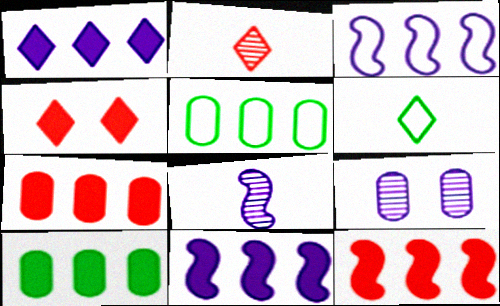[[1, 10, 12], 
[4, 5, 8], 
[6, 9, 12]]